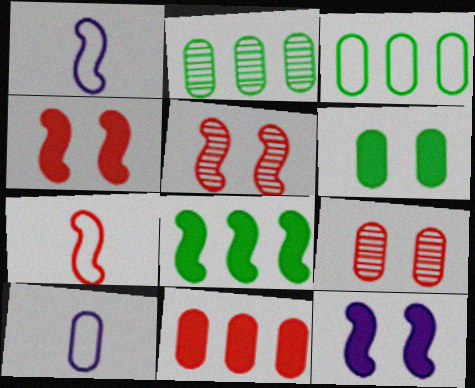[[1, 5, 8]]